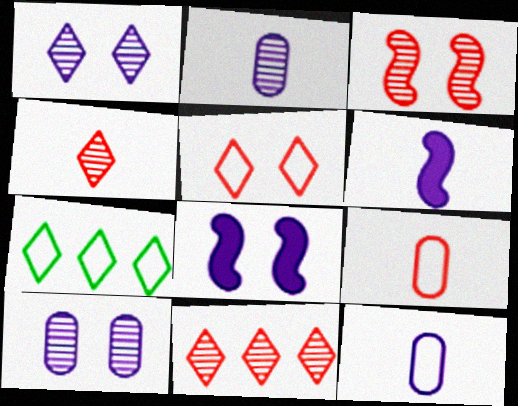[]